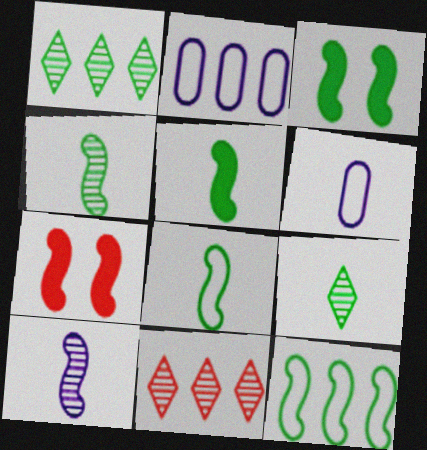[[1, 6, 7], 
[2, 7, 9], 
[3, 4, 12], 
[3, 6, 11], 
[4, 5, 8], 
[7, 10, 12]]